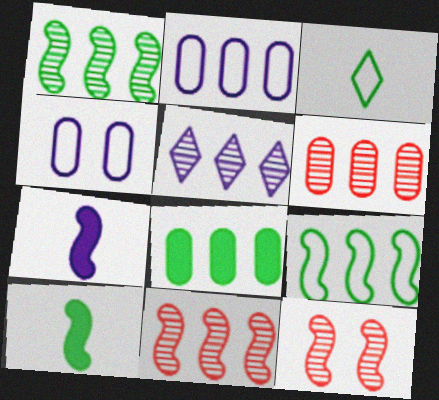[[1, 5, 6], 
[2, 6, 8], 
[4, 5, 7], 
[7, 9, 12]]